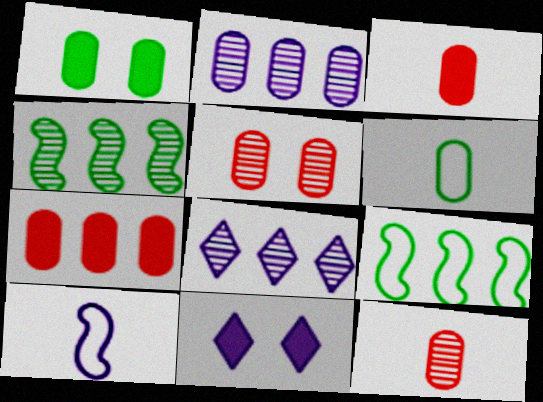[[2, 10, 11], 
[7, 8, 9], 
[9, 11, 12]]